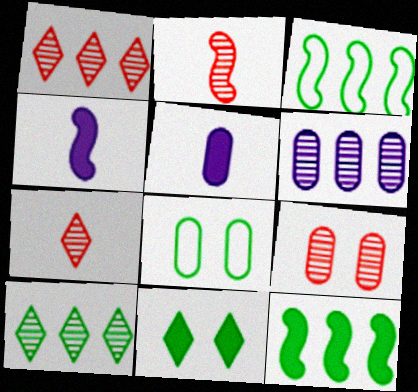[[1, 2, 9], 
[1, 4, 8]]